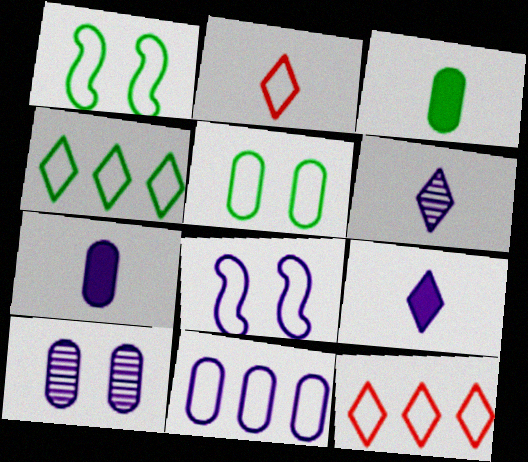[[1, 2, 11], 
[7, 10, 11]]